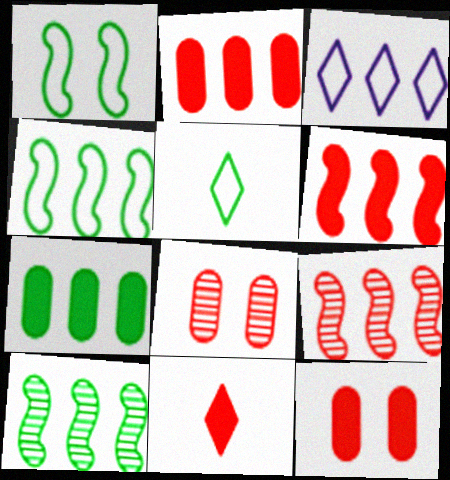[[2, 3, 10], 
[3, 7, 9], 
[6, 11, 12]]